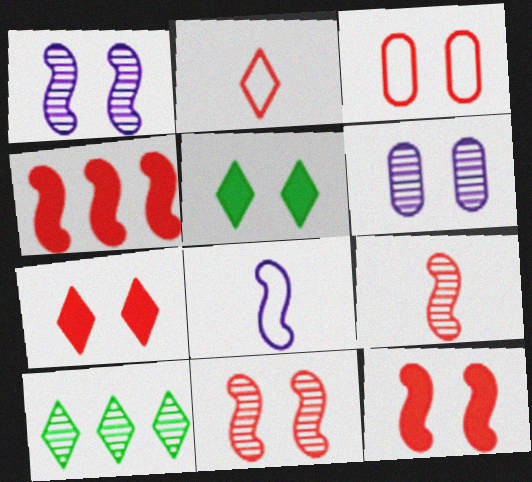[[1, 3, 5], 
[3, 7, 11], 
[6, 9, 10]]